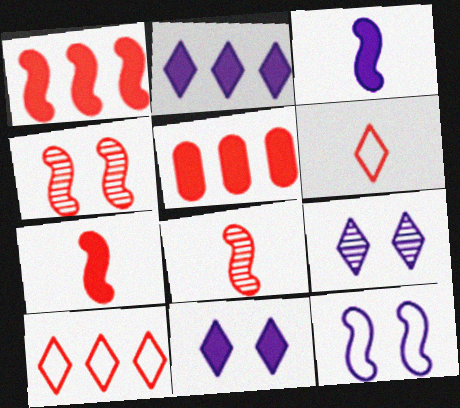[[4, 5, 6]]